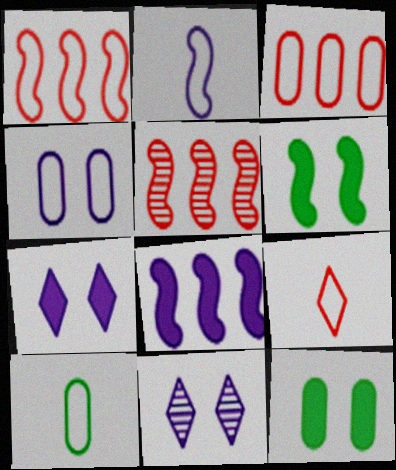[[2, 5, 6], 
[2, 9, 10], 
[3, 4, 10], 
[5, 7, 10]]